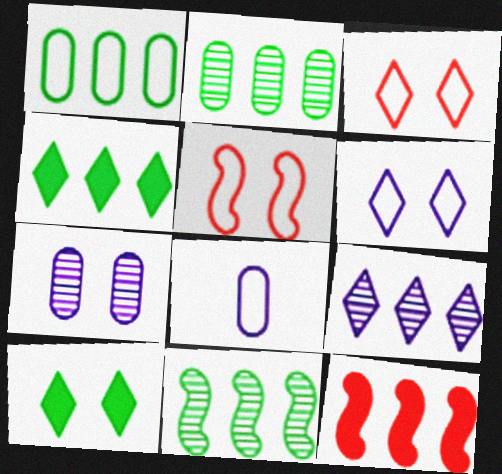[[1, 4, 11], 
[1, 9, 12], 
[5, 7, 10]]